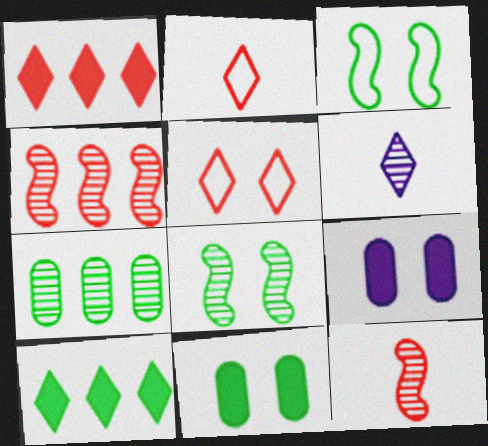[[5, 6, 10], 
[5, 8, 9]]